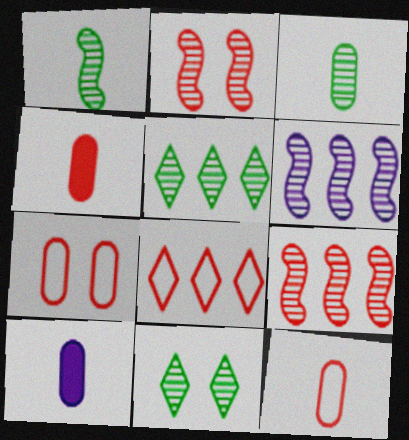[[1, 2, 6], 
[2, 4, 8], 
[3, 10, 12]]